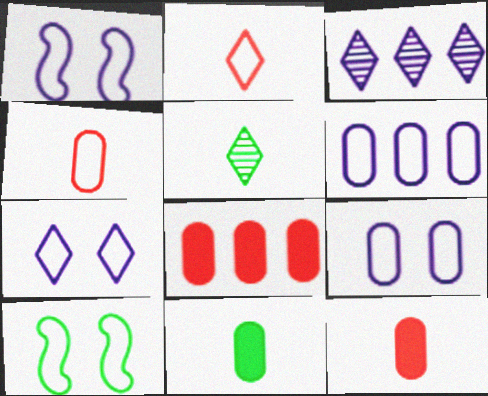[[1, 5, 8], 
[1, 7, 9], 
[2, 6, 10], 
[3, 10, 12]]